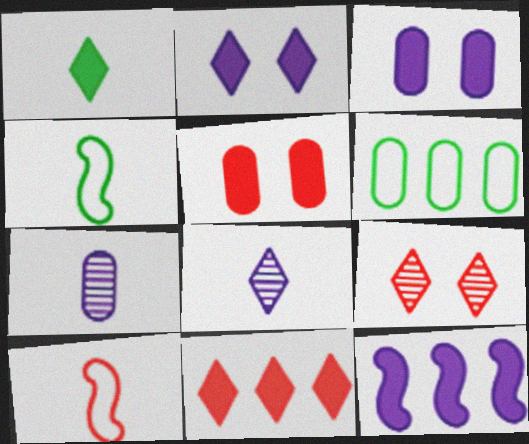[[1, 2, 11], 
[1, 5, 12], 
[1, 7, 10], 
[5, 6, 7]]